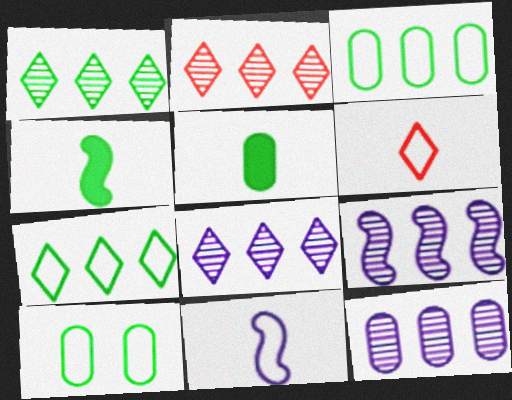[[1, 2, 8], 
[1, 4, 10], 
[8, 9, 12]]